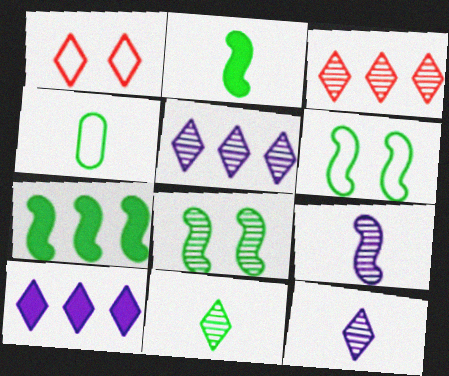[[1, 10, 11], 
[2, 4, 11]]